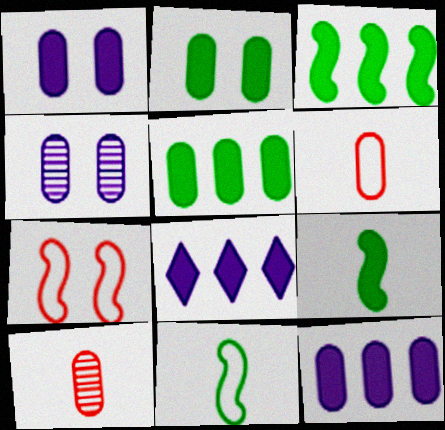[[4, 5, 6]]